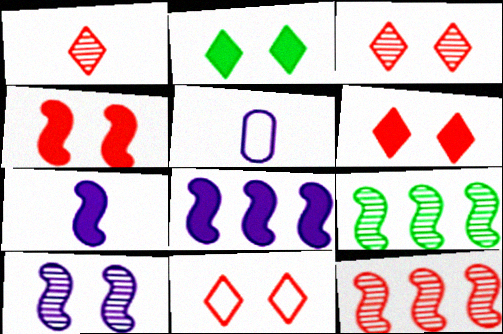[[2, 5, 12], 
[3, 6, 11], 
[5, 6, 9]]